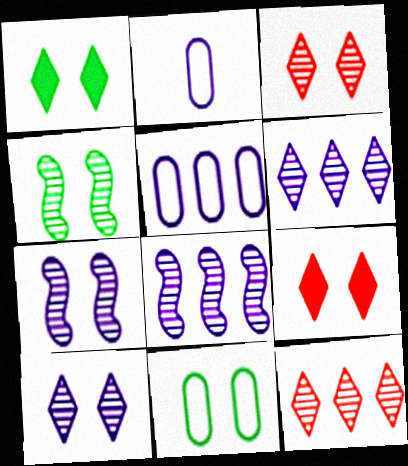[[1, 4, 11], 
[7, 9, 11]]